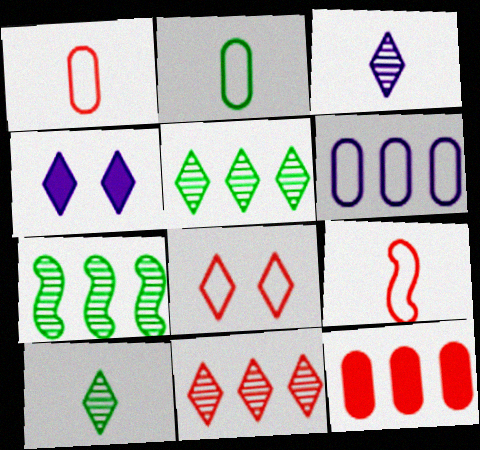[[1, 4, 7]]